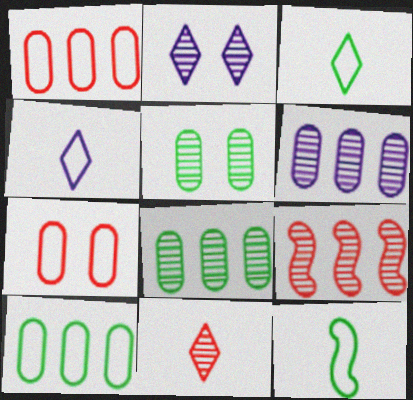[]